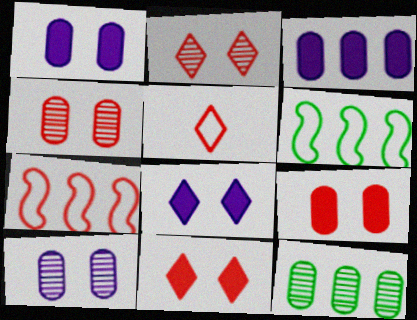[]